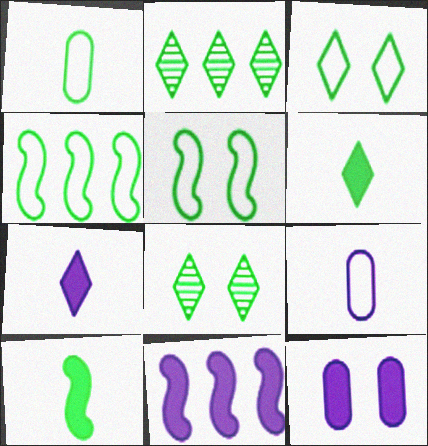[[1, 3, 4], 
[2, 3, 6], 
[7, 11, 12]]